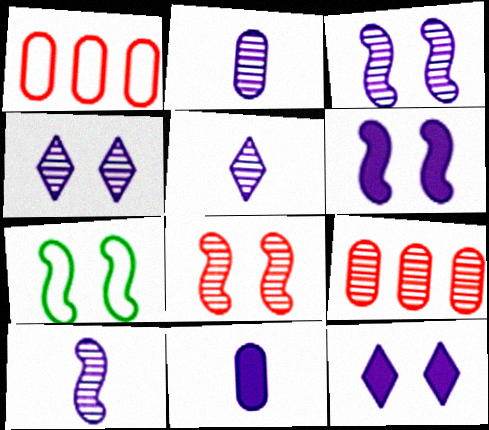[[2, 5, 10], 
[6, 7, 8]]